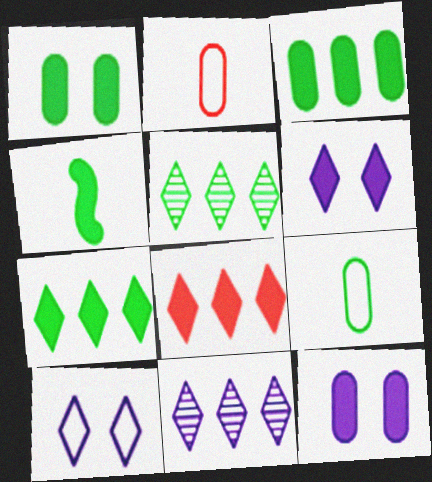[[1, 4, 7], 
[4, 8, 12]]